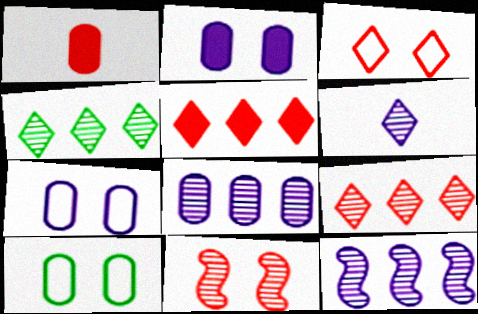[[1, 8, 10]]